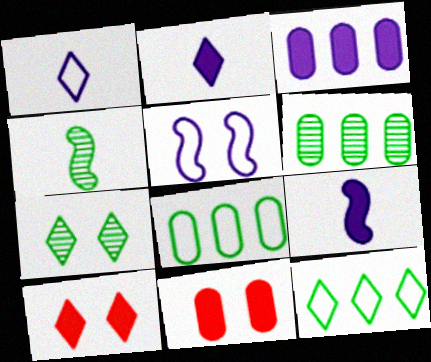[[4, 6, 7], 
[5, 7, 11]]